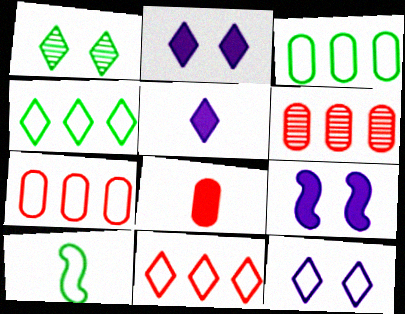[[1, 5, 11], 
[2, 6, 10], 
[7, 10, 12]]